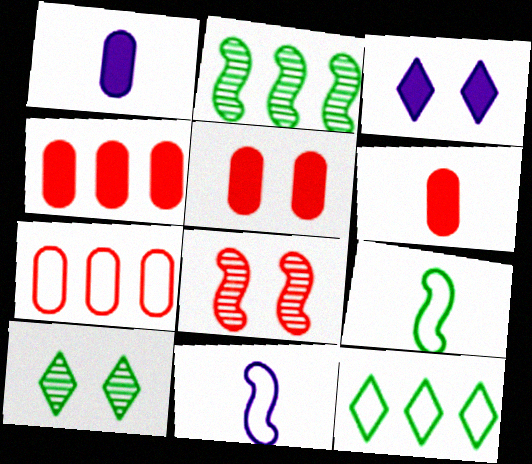[[1, 8, 12], 
[4, 5, 6], 
[4, 10, 11]]